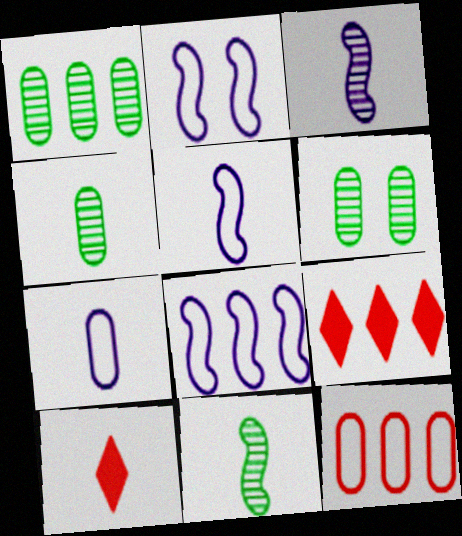[[1, 2, 10], 
[1, 4, 6], 
[1, 8, 9], 
[2, 4, 9], 
[2, 5, 8], 
[4, 5, 10], 
[5, 6, 9], 
[6, 8, 10], 
[7, 10, 11]]